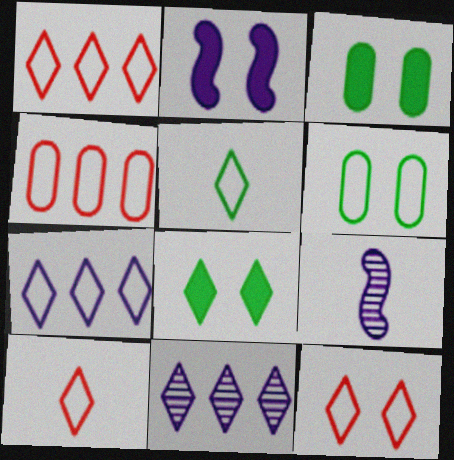[[1, 3, 9], 
[1, 10, 12], 
[4, 8, 9], 
[5, 7, 12], 
[8, 10, 11]]